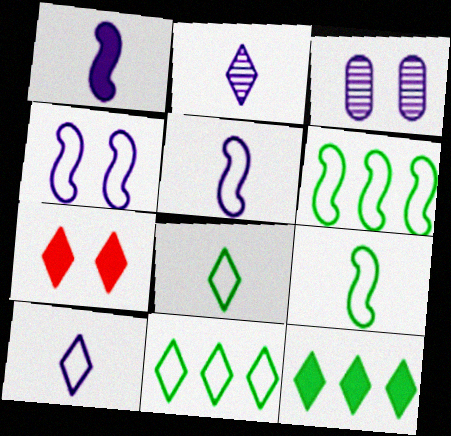[[2, 7, 11]]